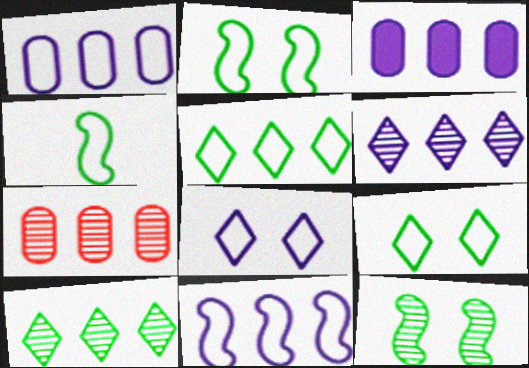[[3, 6, 11]]